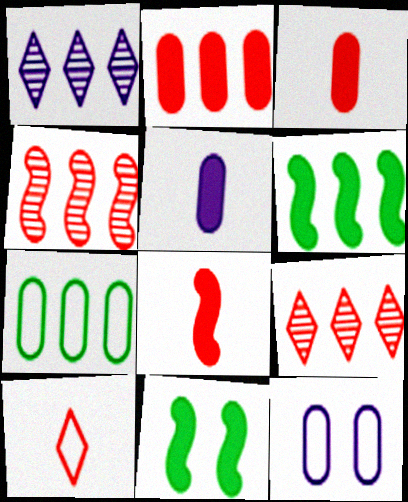[]